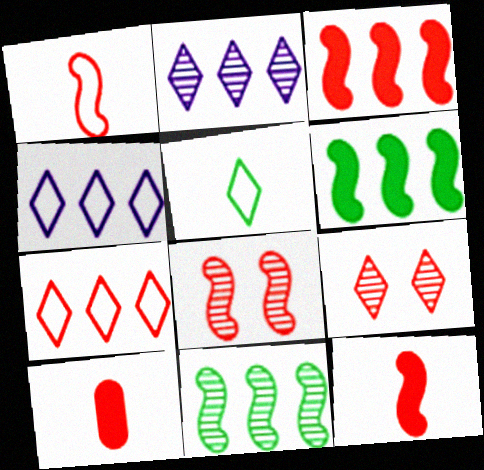[[1, 3, 8], 
[7, 8, 10]]